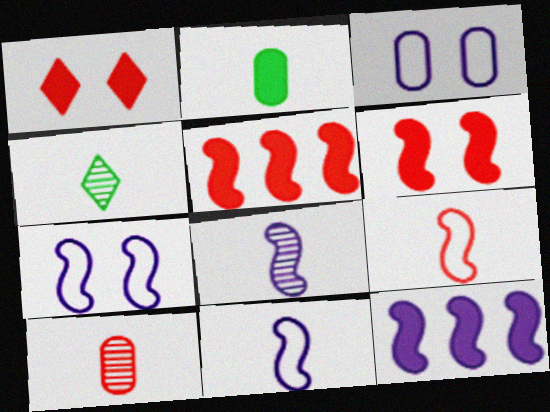[[1, 2, 12], 
[3, 4, 5], 
[4, 8, 10], 
[7, 8, 12]]